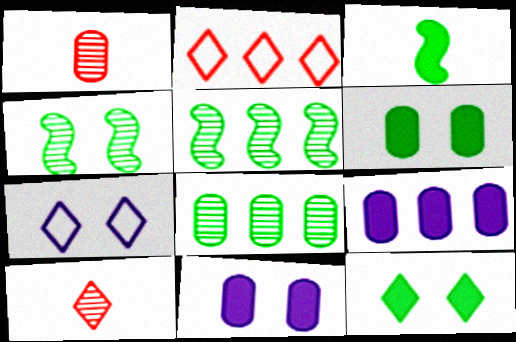[[2, 5, 9]]